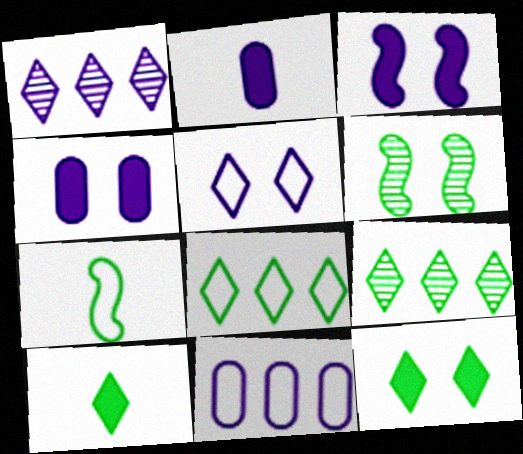[]